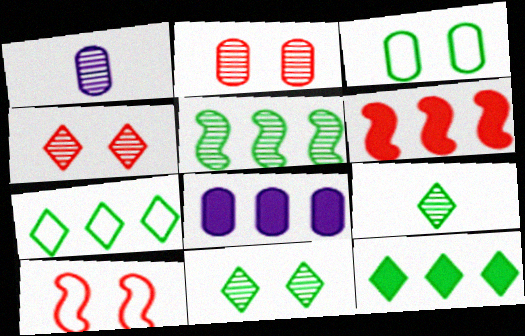[[1, 4, 5], 
[1, 10, 12], 
[6, 8, 12], 
[8, 9, 10]]